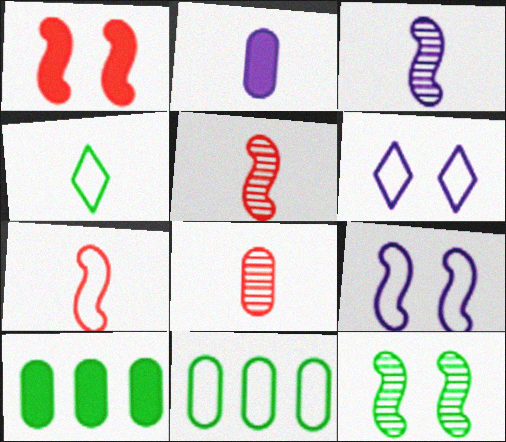[[1, 9, 12], 
[2, 4, 5], 
[4, 10, 12], 
[5, 6, 10], 
[6, 7, 11]]